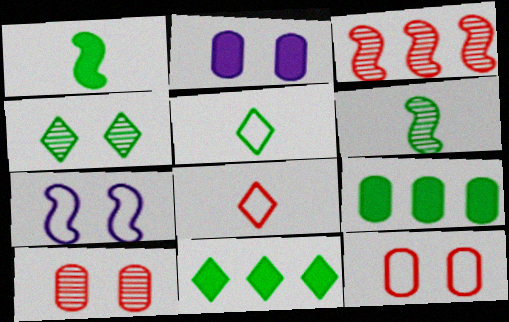[[1, 3, 7], 
[2, 3, 5], 
[4, 5, 11]]